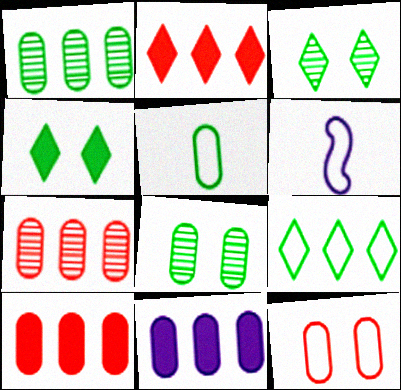[[2, 6, 8], 
[3, 6, 10], 
[4, 6, 7], 
[6, 9, 12]]